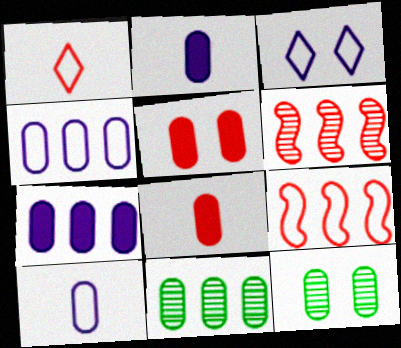[[1, 5, 6], 
[4, 8, 12], 
[5, 10, 11]]